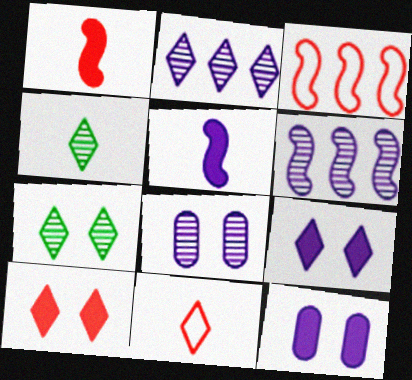[[3, 4, 12]]